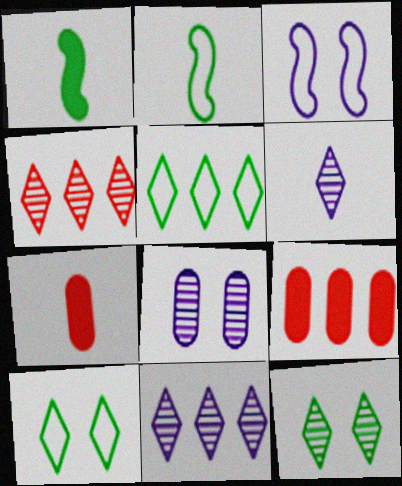[[2, 6, 7], 
[4, 6, 12]]